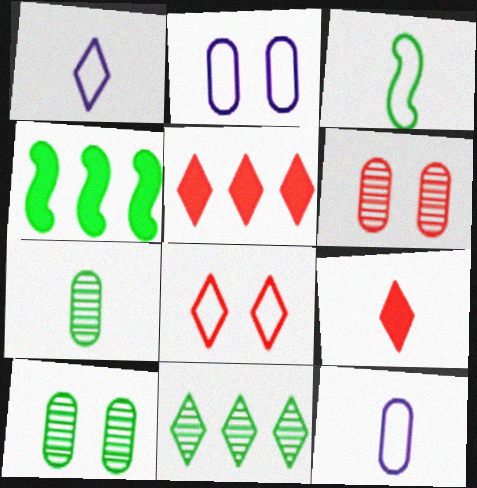[[1, 4, 6]]